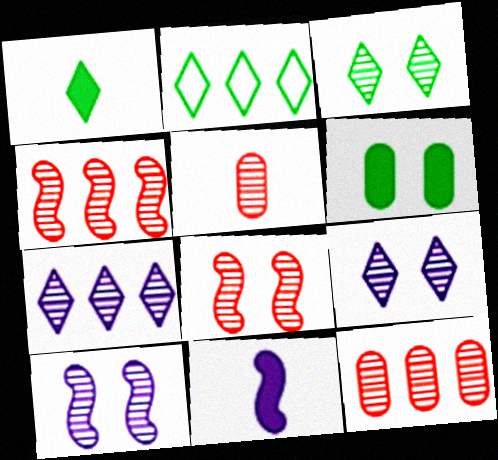[[1, 2, 3]]